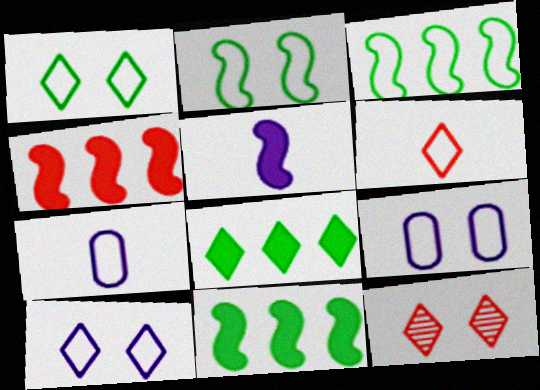[[3, 6, 9], 
[7, 11, 12]]